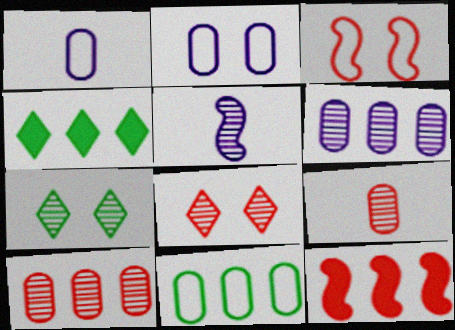[[1, 7, 12], 
[5, 7, 10]]